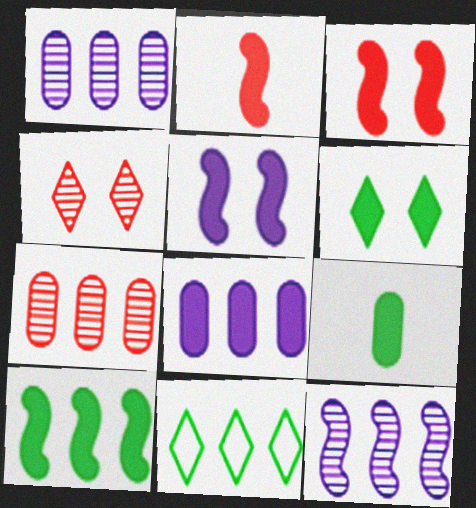[[2, 5, 10], 
[2, 6, 8], 
[6, 9, 10]]